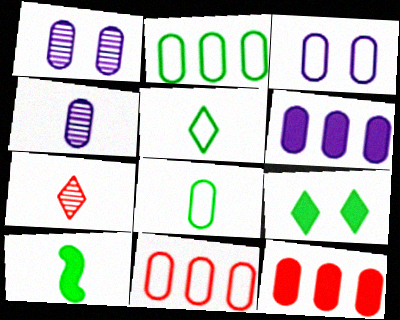[[1, 8, 12], 
[3, 4, 6], 
[3, 8, 11]]